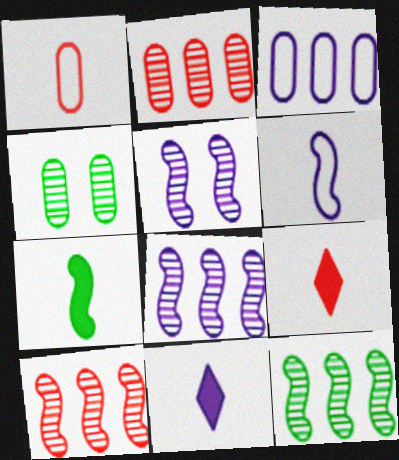[[3, 5, 11], 
[8, 10, 12]]